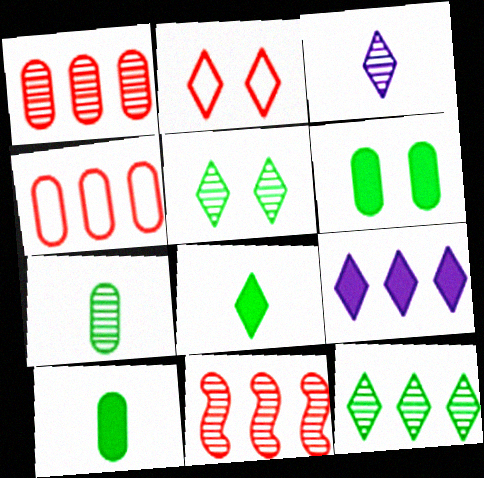[]